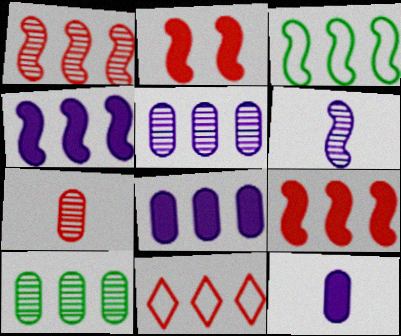[[1, 3, 4], 
[2, 3, 6], 
[2, 7, 11], 
[4, 10, 11]]